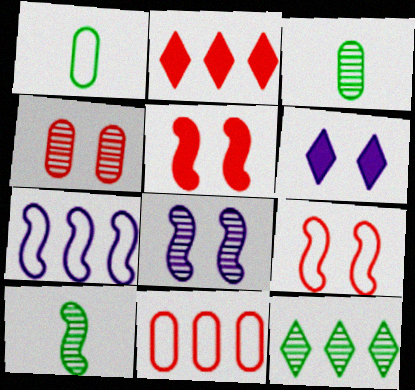[[1, 2, 8], 
[5, 7, 10], 
[6, 10, 11]]